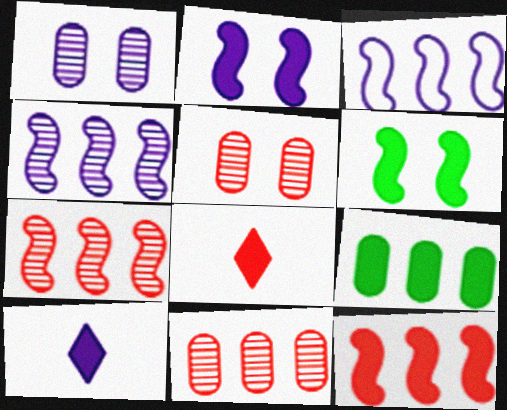[[1, 3, 10], 
[2, 8, 9]]